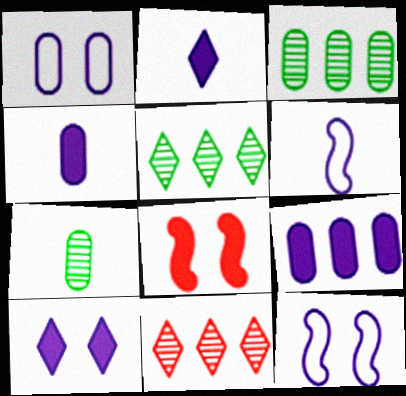[]